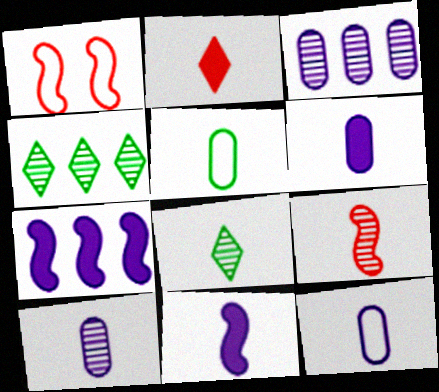[[1, 4, 6], 
[6, 10, 12], 
[8, 9, 10]]